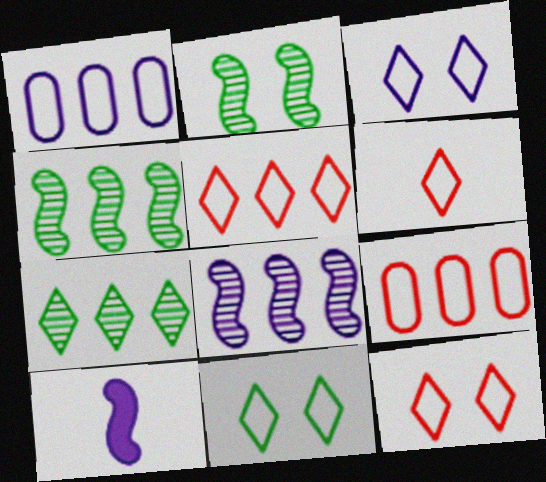[[3, 11, 12], 
[5, 6, 12]]